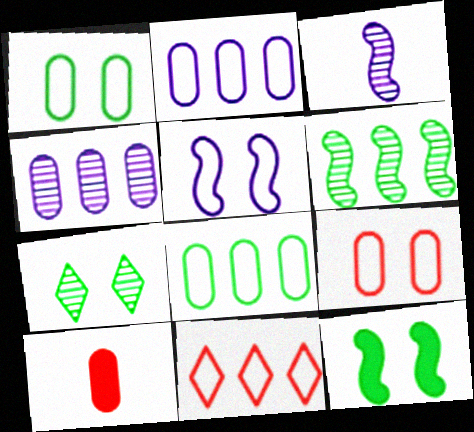[[1, 4, 10], 
[1, 7, 12]]